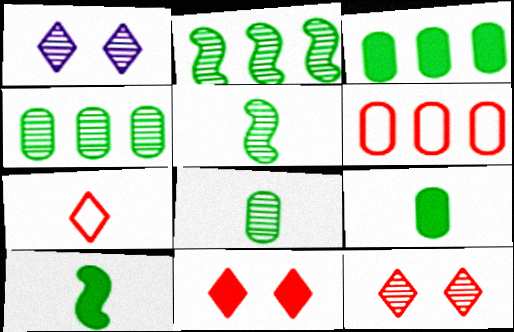[[1, 6, 10]]